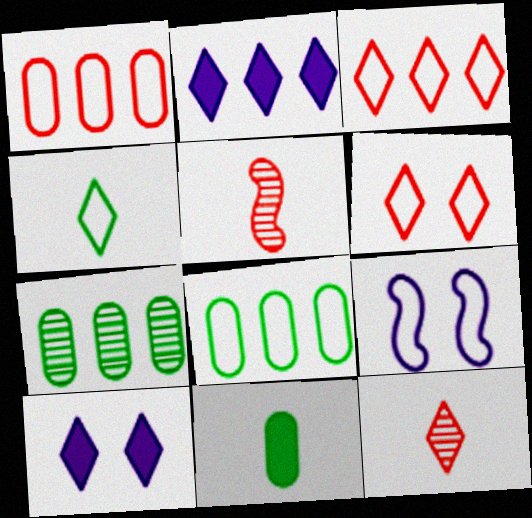[[1, 4, 9], 
[5, 8, 10]]